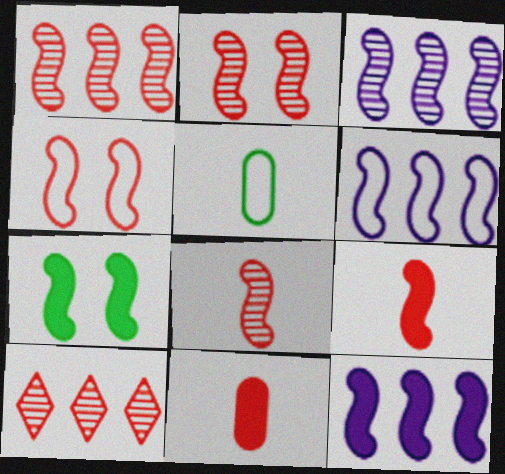[[1, 2, 8], 
[1, 4, 9], 
[3, 6, 12], 
[4, 10, 11], 
[6, 7, 8], 
[7, 9, 12]]